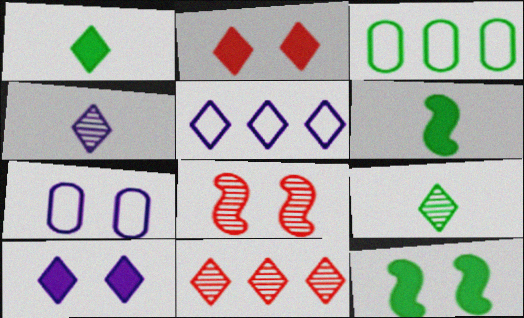[[2, 5, 9], 
[3, 9, 12], 
[4, 5, 10], 
[6, 7, 11]]